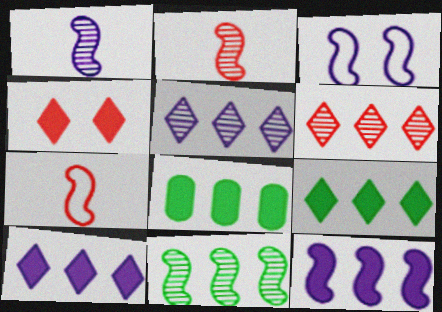[[1, 3, 12]]